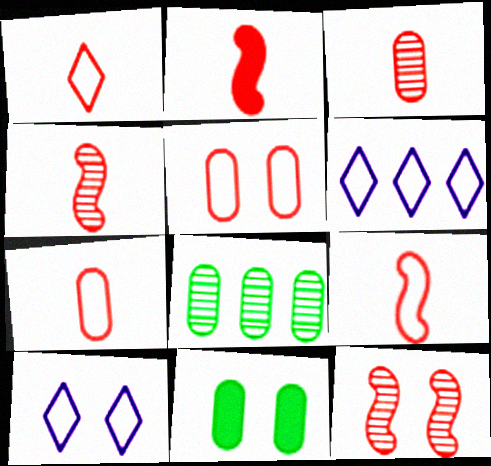[[1, 2, 3], 
[1, 7, 9], 
[2, 4, 9], 
[2, 8, 10], 
[4, 6, 11], 
[10, 11, 12]]